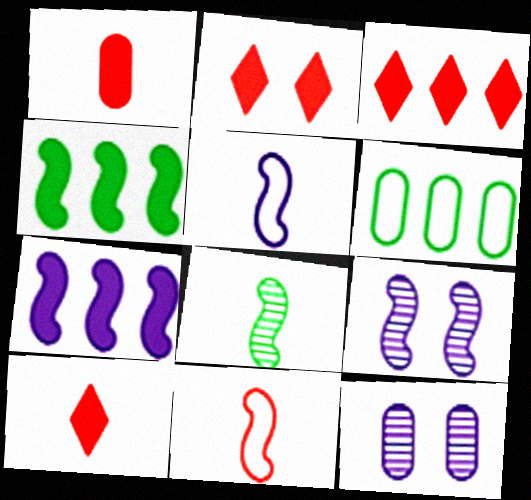[[1, 6, 12], 
[2, 3, 10], 
[4, 9, 11], 
[5, 7, 9], 
[6, 9, 10]]